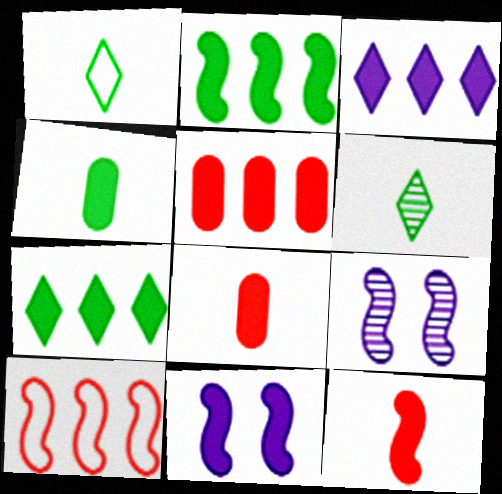[[1, 5, 9], 
[2, 3, 5], 
[2, 11, 12], 
[7, 8, 11]]